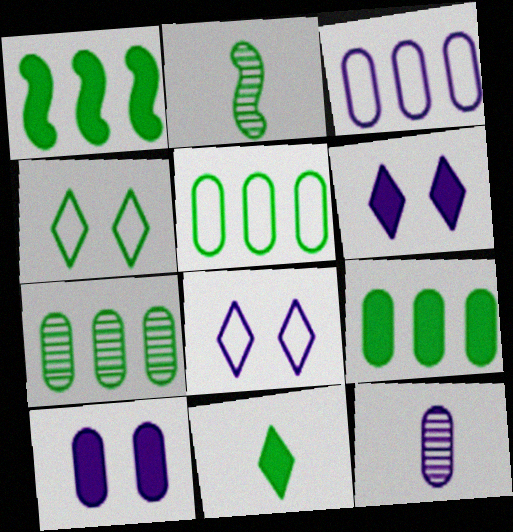[[2, 4, 9], 
[3, 10, 12], 
[5, 7, 9]]